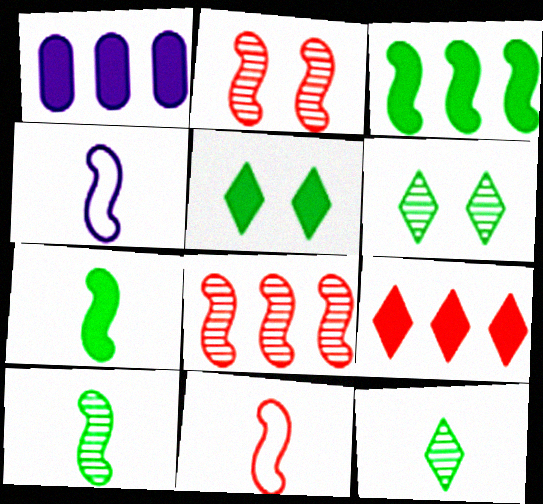[[1, 3, 9], 
[1, 6, 11], 
[2, 3, 4]]